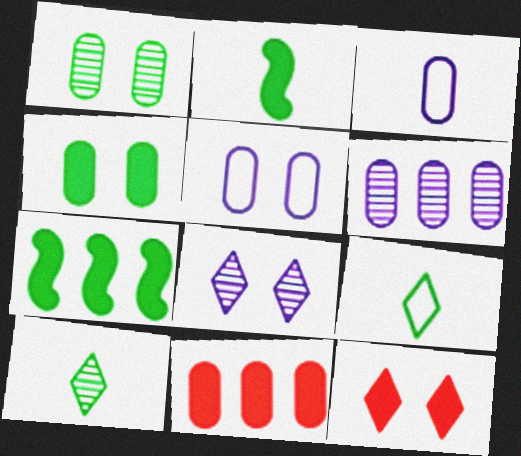[[1, 3, 11], 
[1, 7, 9]]